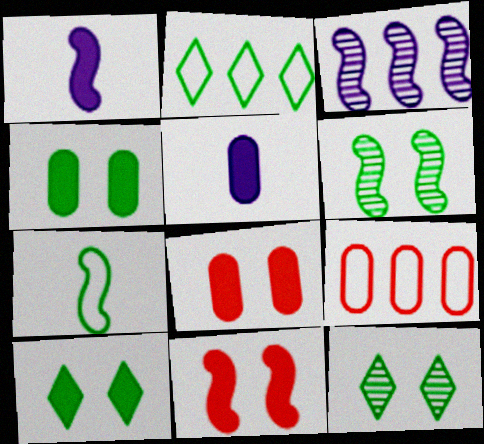[[1, 9, 12], 
[3, 7, 11]]